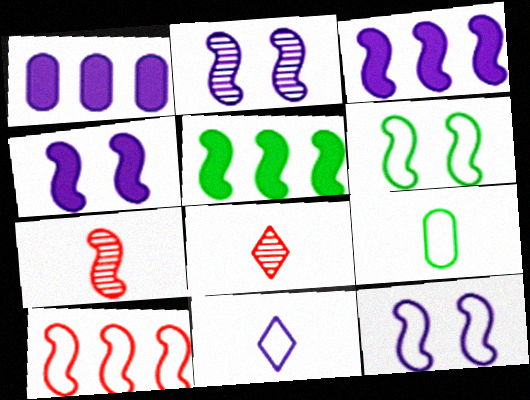[[1, 2, 11], 
[1, 6, 8], 
[2, 4, 12], 
[3, 6, 7], 
[5, 7, 12]]